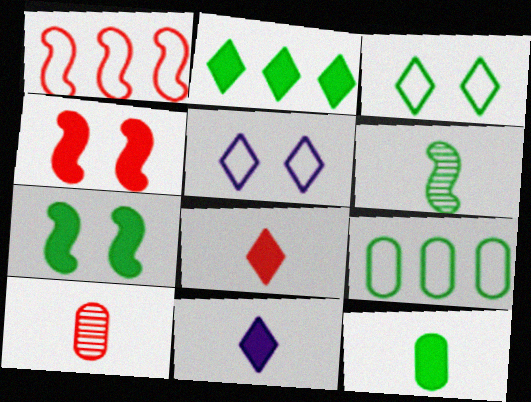[[2, 7, 12]]